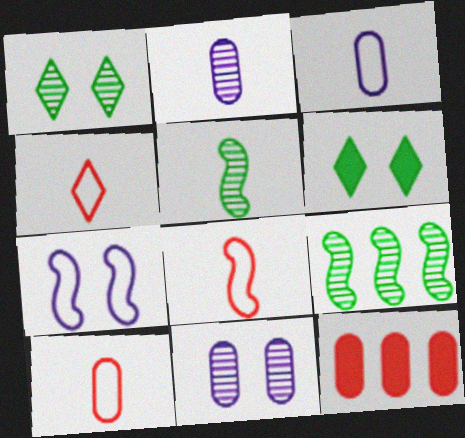[[4, 8, 10]]